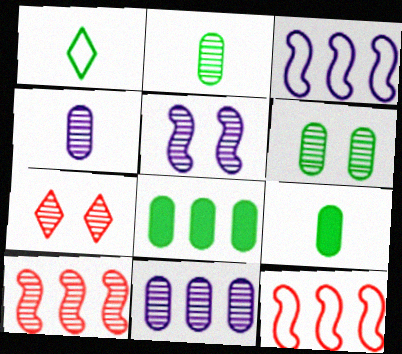[[3, 7, 9], 
[5, 6, 7]]